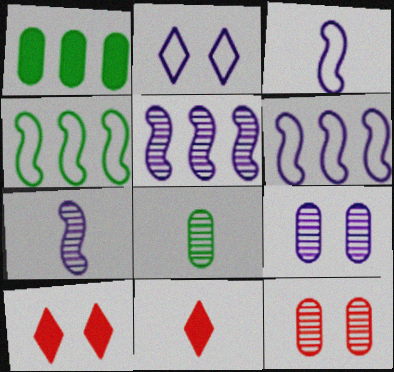[[3, 8, 11], 
[4, 9, 11], 
[6, 8, 10]]